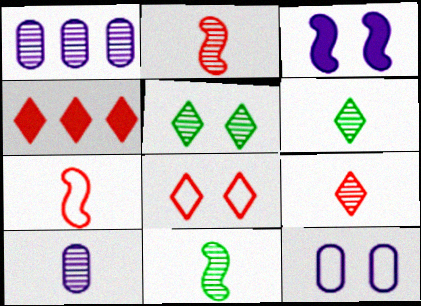[[1, 2, 5], 
[2, 6, 10], 
[4, 8, 9], 
[4, 11, 12], 
[9, 10, 11]]